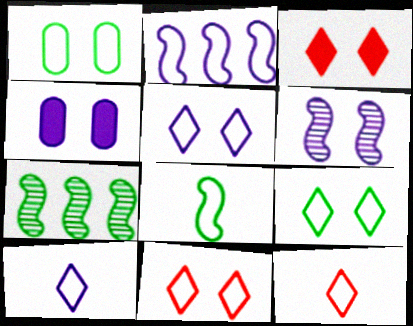[[1, 2, 12], 
[1, 3, 6], 
[4, 5, 6], 
[4, 7, 12], 
[5, 9, 11]]